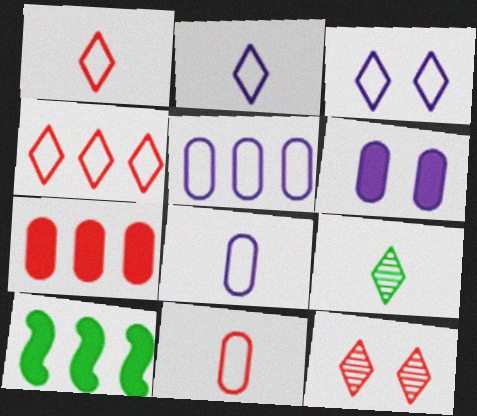[[8, 10, 12]]